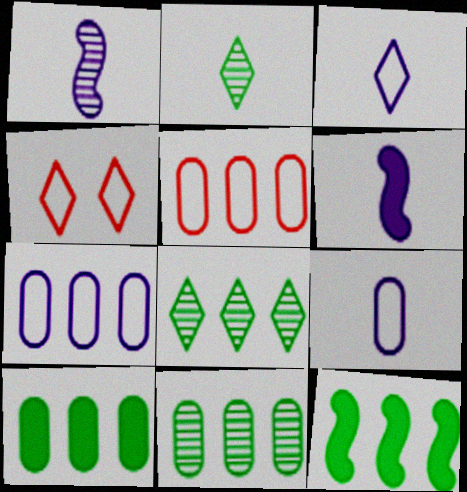[[1, 4, 10], 
[4, 6, 11]]